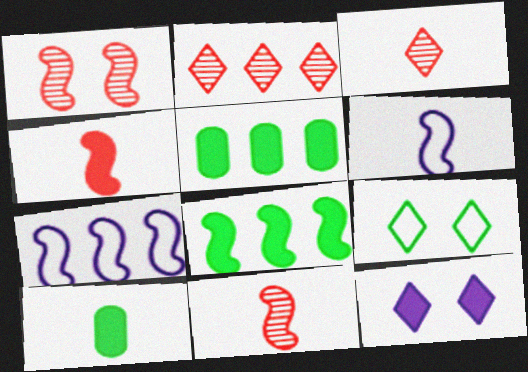[[1, 6, 8], 
[2, 5, 7], 
[3, 6, 10], 
[4, 5, 12]]